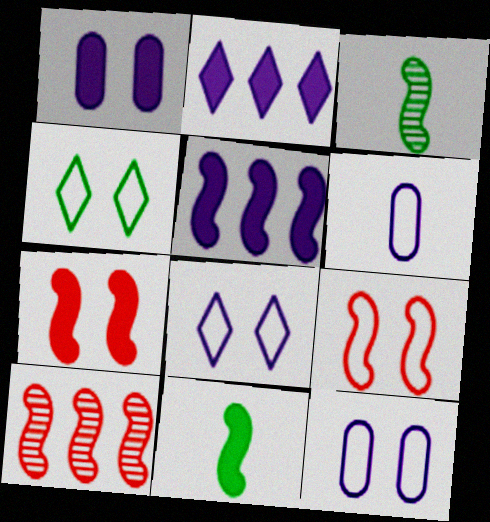[[3, 5, 9], 
[4, 9, 12], 
[5, 7, 11]]